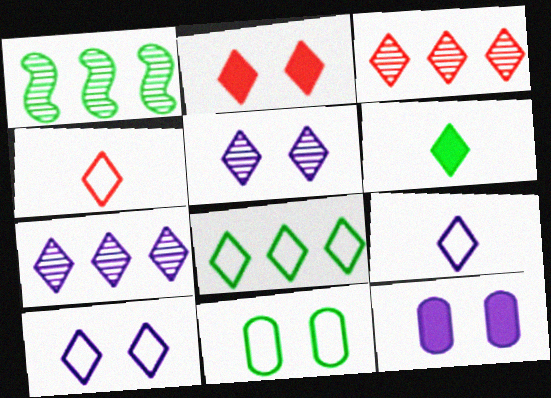[[1, 4, 12], 
[1, 6, 11], 
[2, 3, 4], 
[3, 6, 10], 
[4, 8, 10]]